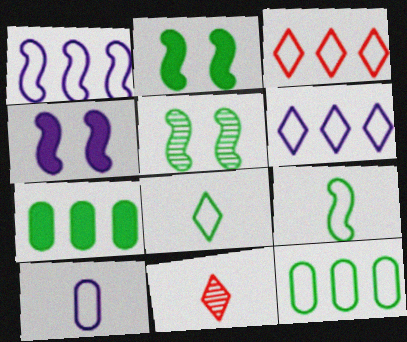[[1, 3, 12], 
[4, 11, 12], 
[5, 7, 8]]